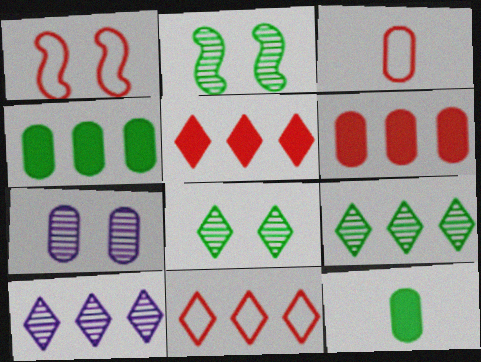[[1, 3, 11], 
[1, 10, 12], 
[3, 4, 7]]